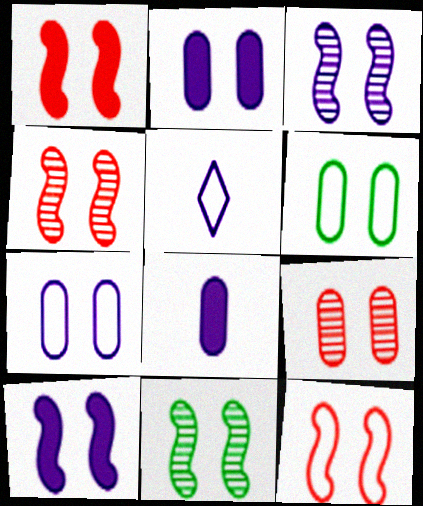[[1, 4, 12], 
[2, 6, 9], 
[3, 4, 11], 
[10, 11, 12]]